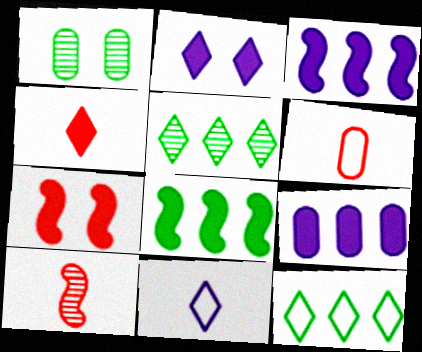[[1, 6, 9], 
[4, 6, 10]]